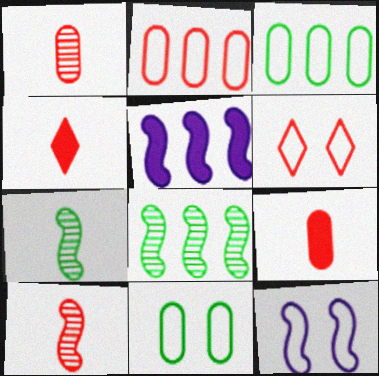[[6, 11, 12]]